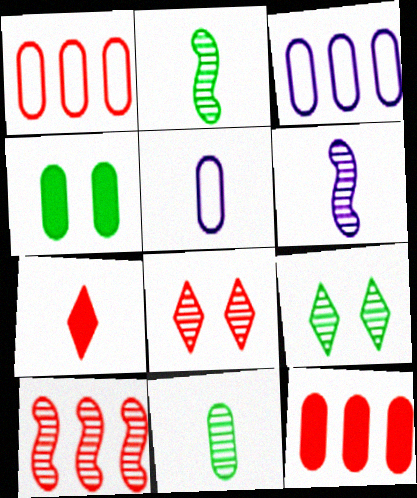[[2, 5, 7]]